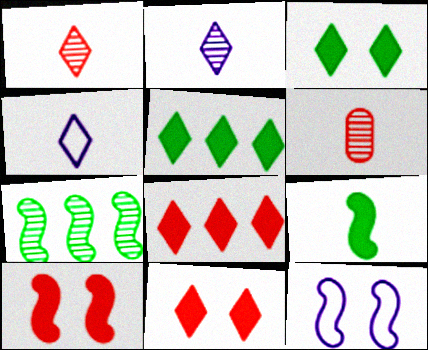[[4, 6, 9], 
[5, 6, 12]]